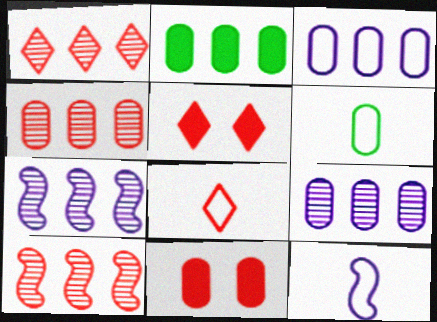[[1, 4, 10], 
[1, 5, 8], 
[2, 3, 4], 
[5, 6, 7], 
[6, 8, 12], 
[6, 9, 11], 
[8, 10, 11]]